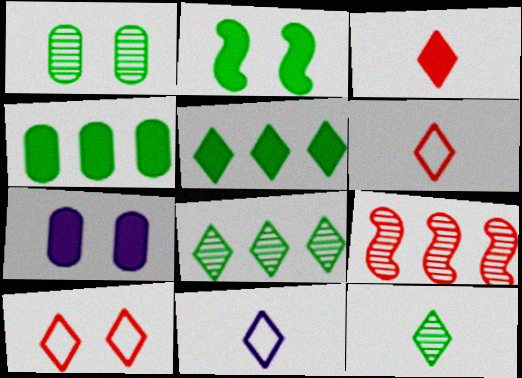[[3, 11, 12]]